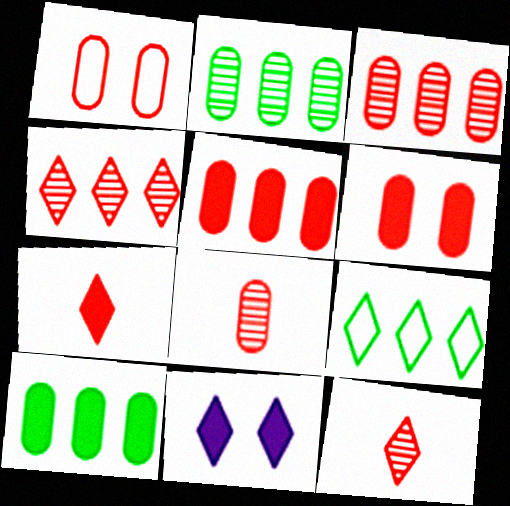[[1, 5, 8], 
[9, 11, 12]]